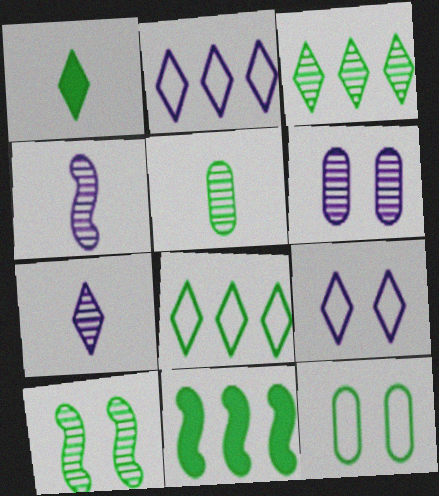[[3, 5, 10]]